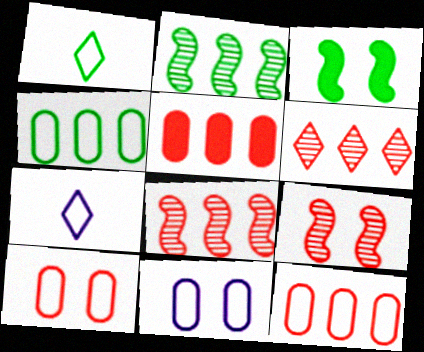[]